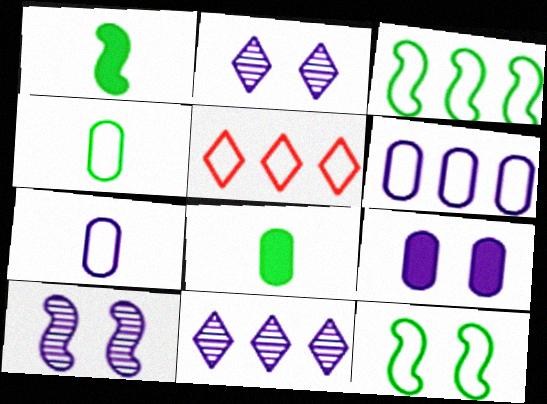[[3, 5, 6], 
[5, 7, 12], 
[5, 8, 10]]